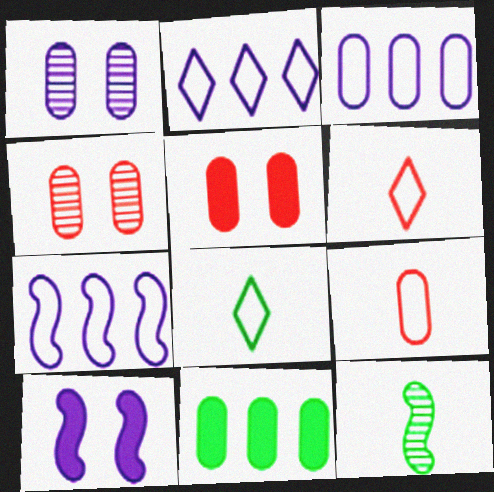[[1, 9, 11], 
[2, 3, 7], 
[2, 5, 12]]